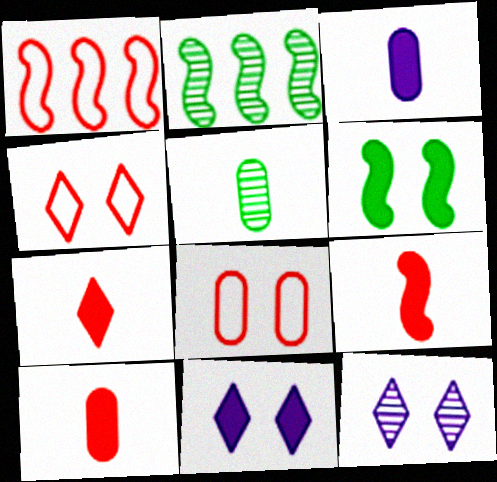[[1, 5, 11], 
[2, 3, 4], 
[6, 8, 12], 
[7, 9, 10]]